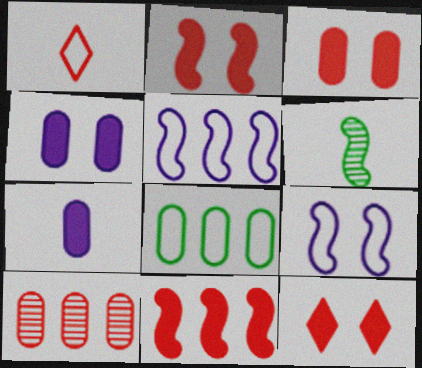[[1, 2, 10], 
[1, 6, 7], 
[1, 8, 9], 
[2, 3, 12], 
[2, 5, 6], 
[6, 9, 11]]